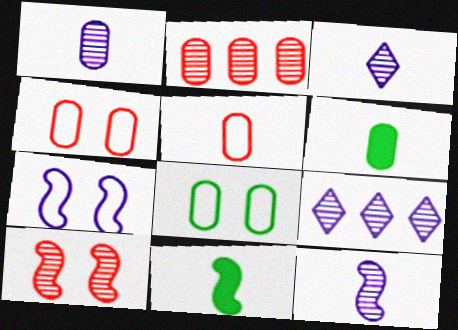[[1, 3, 12], 
[1, 5, 6], 
[3, 5, 11], 
[4, 9, 11]]